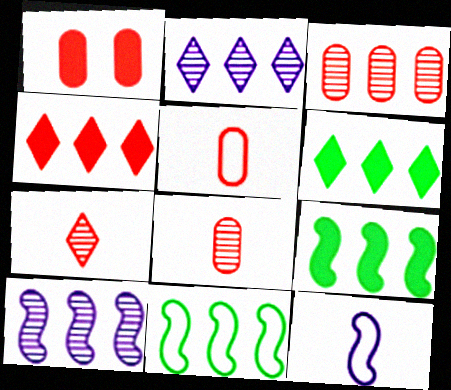[[1, 3, 5]]